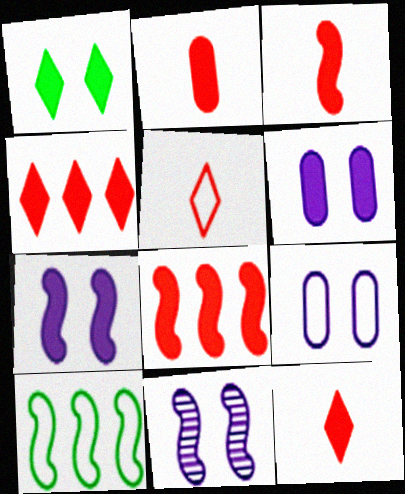[[2, 3, 12], 
[3, 10, 11], 
[5, 9, 10]]